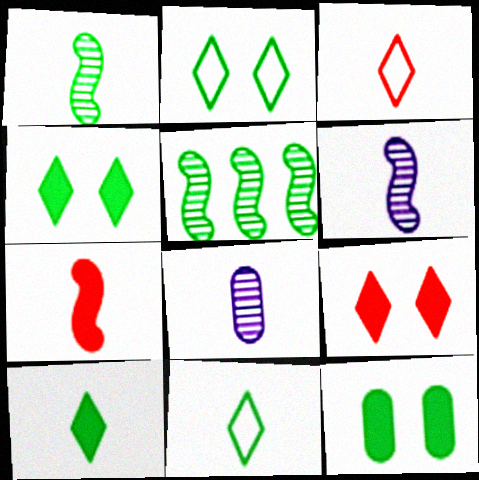[[5, 11, 12], 
[7, 8, 11]]